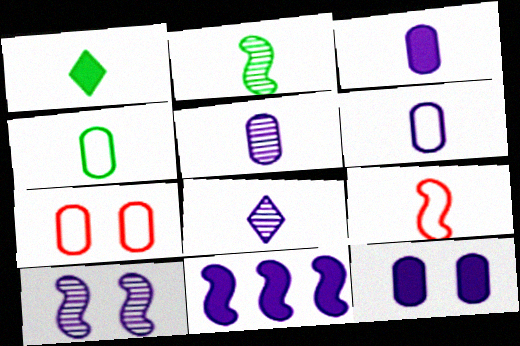[[1, 2, 4], 
[1, 5, 9], 
[3, 5, 6]]